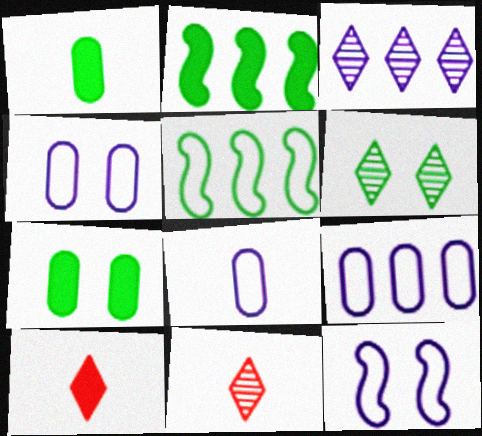[[1, 5, 6], 
[2, 4, 11], 
[3, 6, 11], 
[4, 8, 9]]